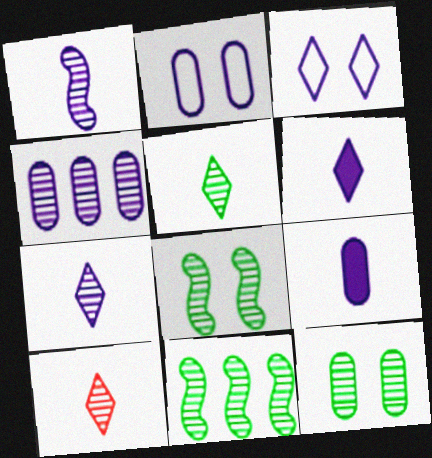[[2, 4, 9], 
[4, 8, 10], 
[5, 7, 10], 
[5, 11, 12]]